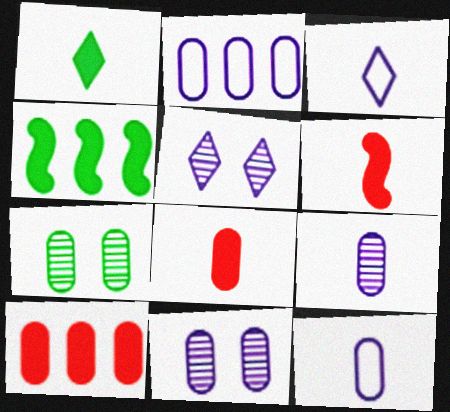[[2, 7, 8], 
[7, 10, 12]]